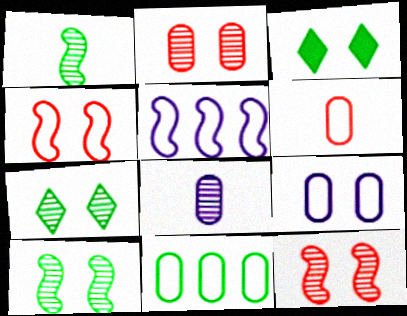[[1, 3, 11], 
[3, 9, 12], 
[6, 9, 11]]